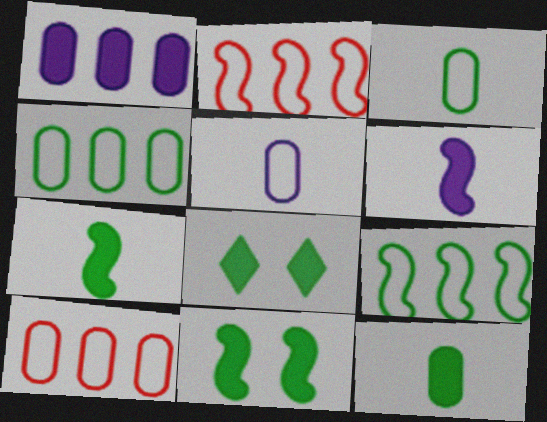[]